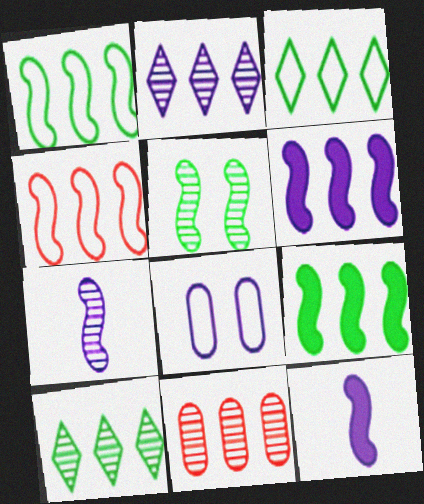[[2, 8, 12], 
[3, 6, 11], 
[4, 5, 12]]